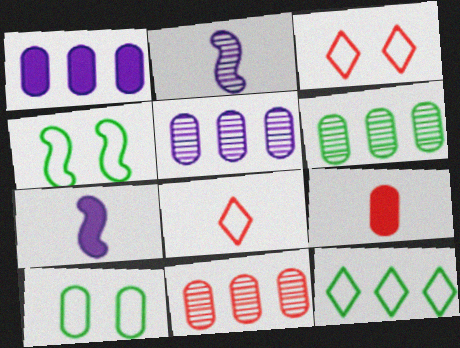[[3, 6, 7], 
[5, 6, 11], 
[5, 9, 10]]